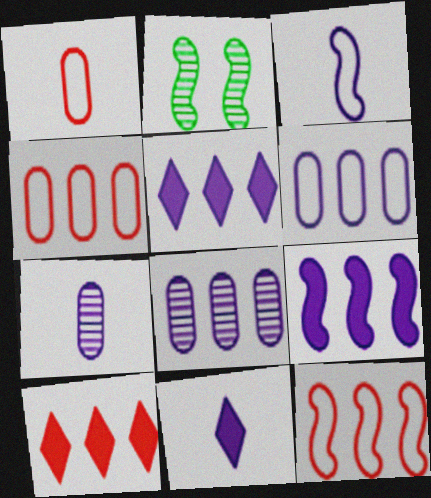[[1, 2, 5], 
[2, 4, 11], 
[3, 7, 11]]